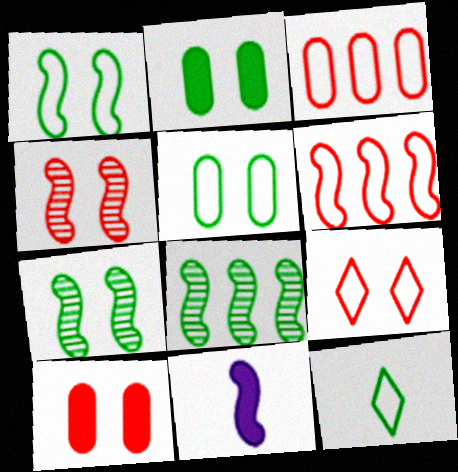[[2, 8, 12], 
[4, 9, 10], 
[6, 7, 11]]